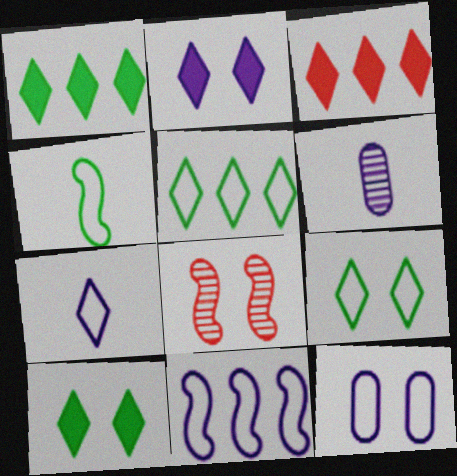[[2, 6, 11], 
[7, 11, 12], 
[8, 10, 12]]